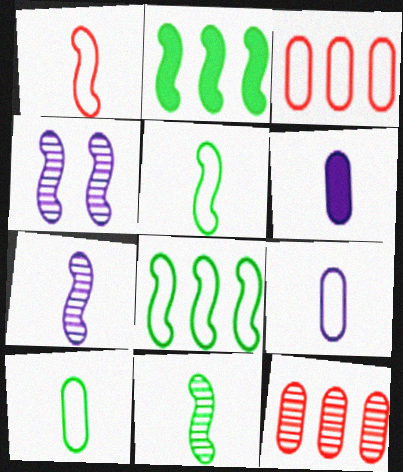[[1, 2, 4]]